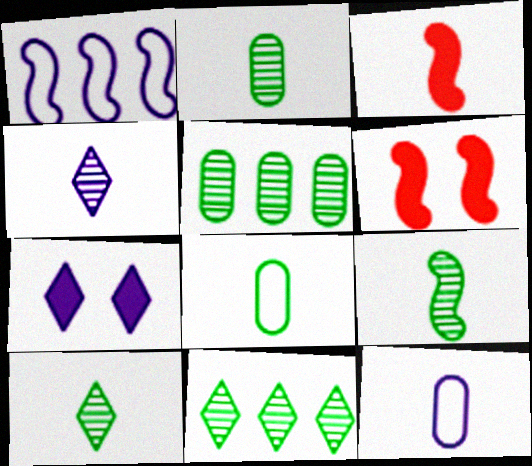[[1, 6, 9], 
[2, 9, 10], 
[3, 4, 8], 
[3, 10, 12], 
[6, 11, 12]]